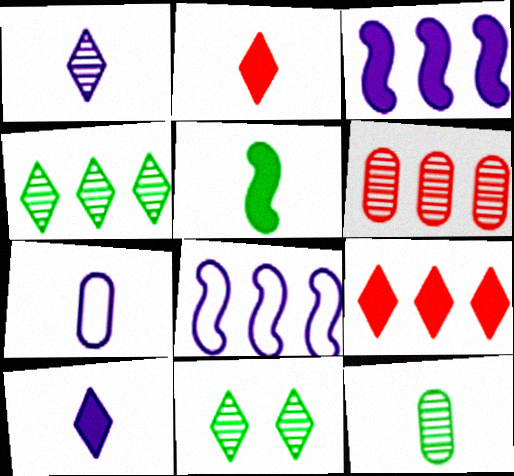[]